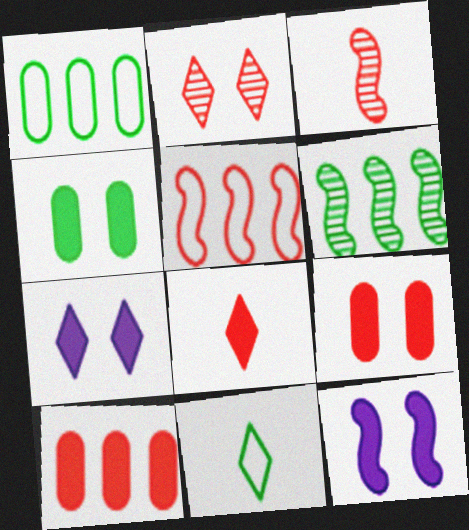[[1, 3, 7], 
[4, 6, 11]]